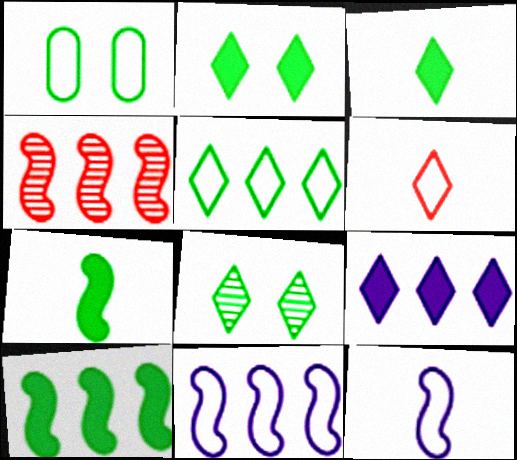[[1, 6, 11], 
[3, 5, 8], 
[4, 10, 11], 
[6, 8, 9]]